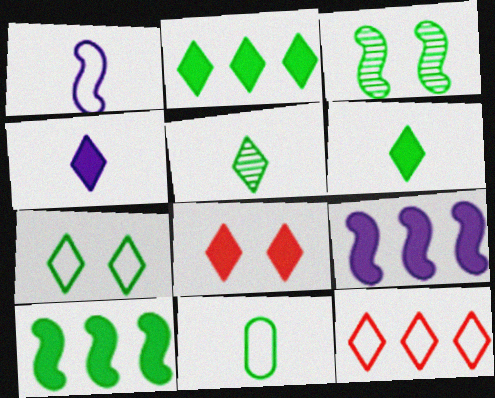[[2, 3, 11], 
[2, 4, 8], 
[2, 5, 7]]